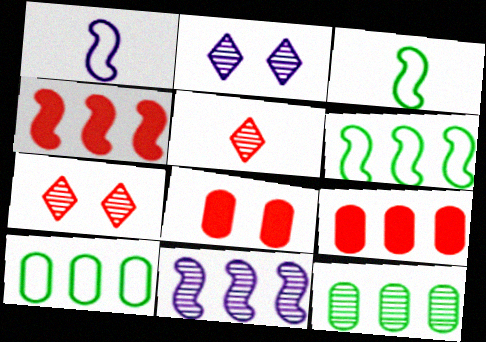[[2, 3, 9], 
[4, 6, 11]]